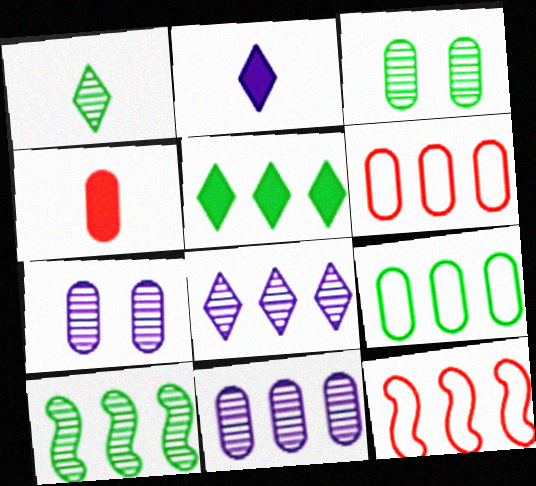[[1, 3, 10], 
[2, 3, 12], 
[4, 7, 9], 
[5, 9, 10], 
[5, 11, 12]]